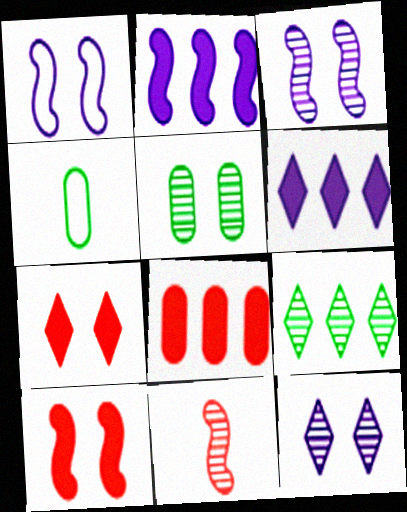[[1, 5, 7]]